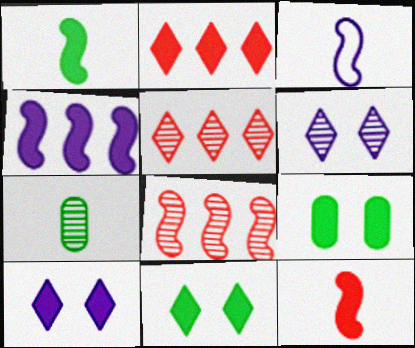[[3, 5, 9], 
[6, 7, 8]]